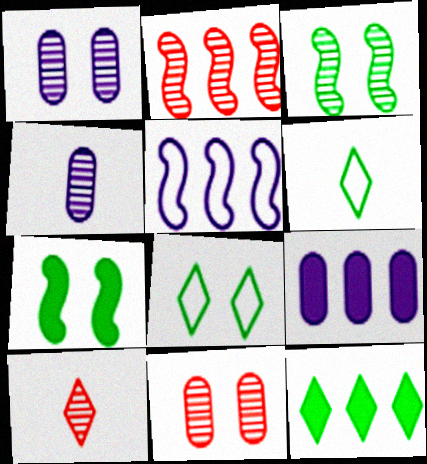[[2, 10, 11]]